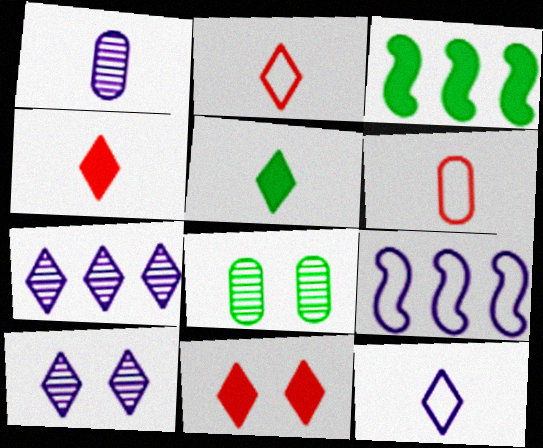[[3, 6, 10], 
[4, 8, 9]]